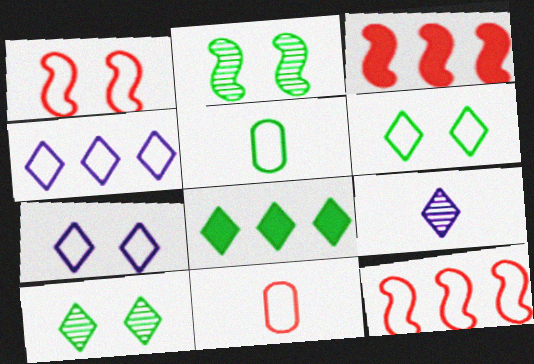[[1, 4, 5], 
[2, 5, 8], 
[5, 7, 12]]